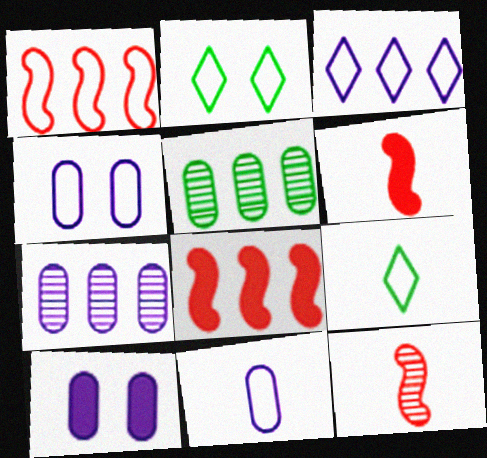[[1, 2, 11], 
[1, 4, 9], 
[2, 6, 7], 
[3, 5, 8], 
[7, 10, 11]]